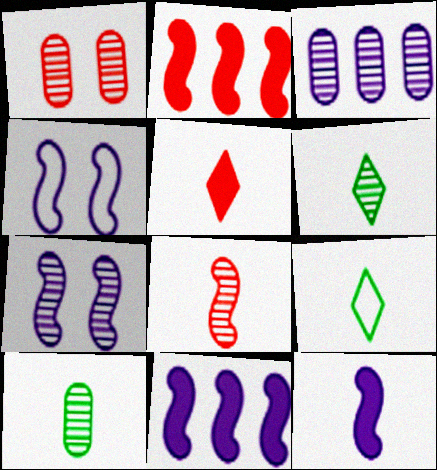[[1, 3, 10], 
[1, 9, 11]]